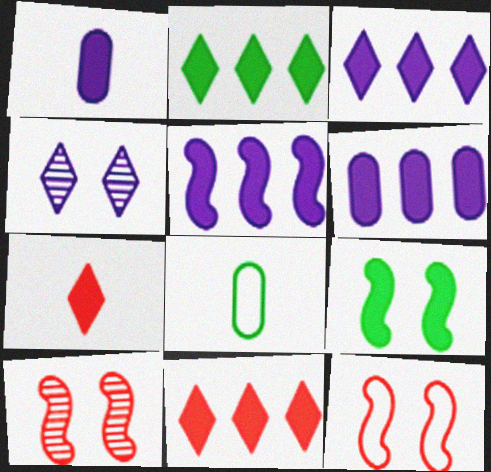[[1, 9, 11], 
[2, 3, 11], 
[3, 5, 6], 
[3, 8, 10], 
[6, 7, 9]]